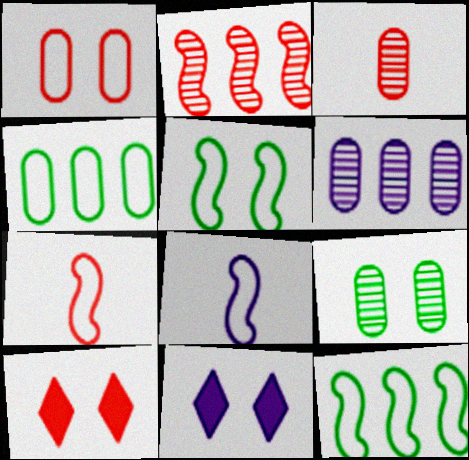[[3, 6, 9], 
[3, 11, 12], 
[6, 8, 11]]